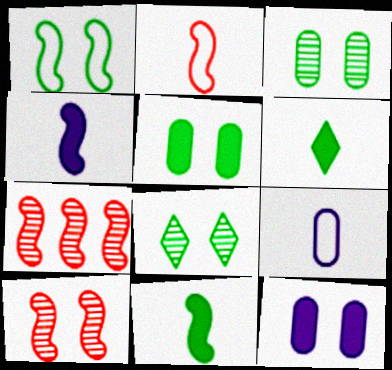[[1, 4, 7], 
[1, 5, 8]]